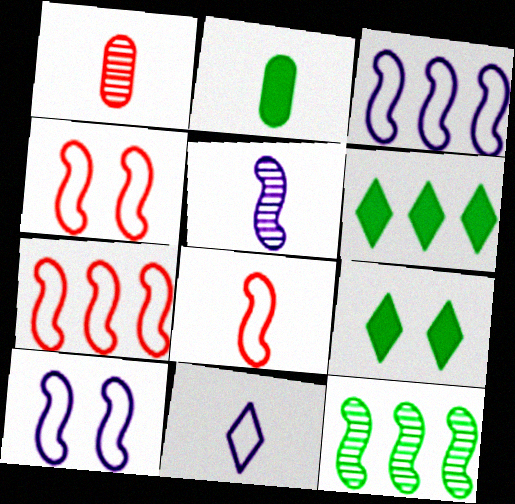[[1, 3, 9], 
[1, 6, 10], 
[4, 7, 8]]